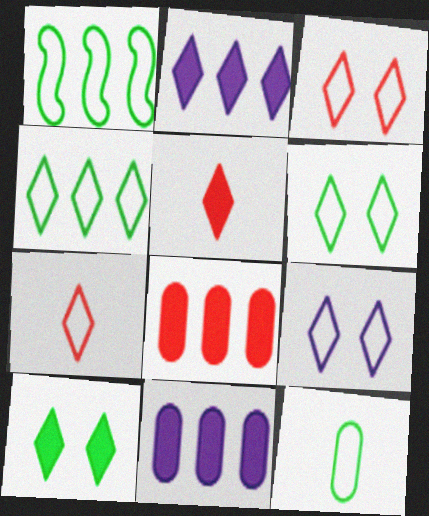[[1, 6, 12], 
[2, 5, 10], 
[3, 6, 9], 
[4, 7, 9]]